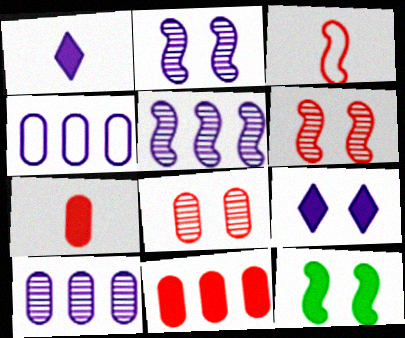[[1, 2, 4], 
[1, 11, 12], 
[3, 5, 12]]